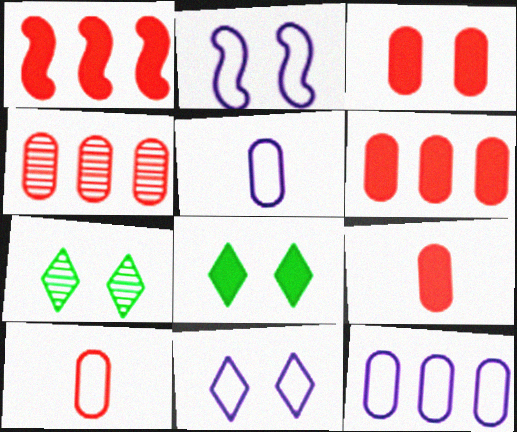[[1, 5, 7], 
[2, 3, 7], 
[3, 4, 10], 
[3, 6, 9]]